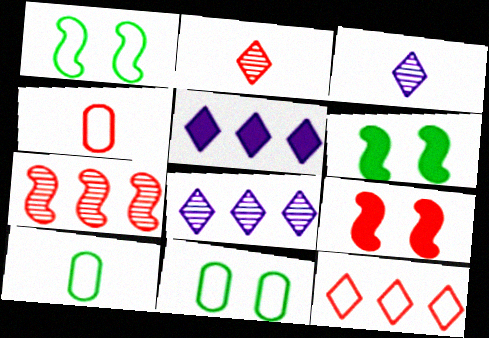[[4, 6, 8], 
[8, 9, 10]]